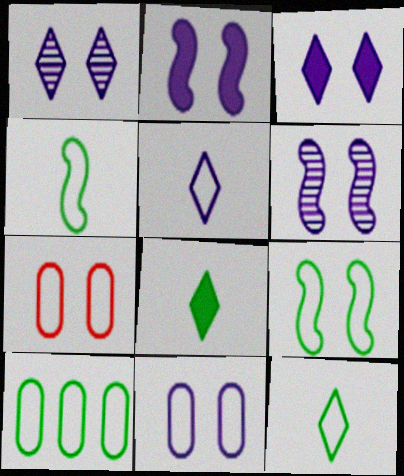[[1, 2, 11], 
[3, 6, 11], 
[9, 10, 12]]